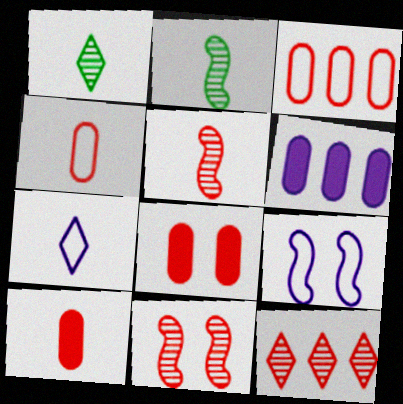[[2, 7, 10]]